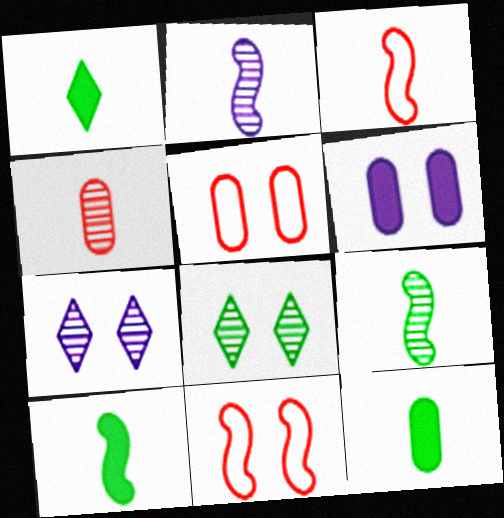[[1, 10, 12], 
[2, 3, 10], 
[6, 8, 11]]